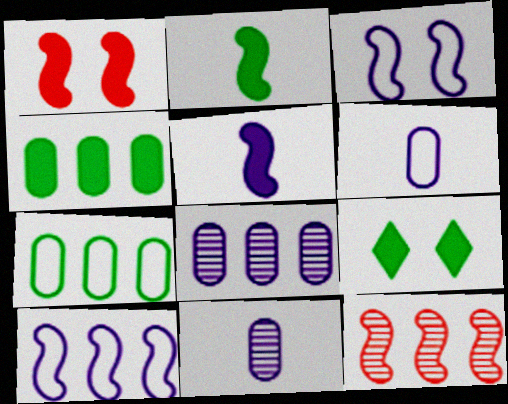[[2, 3, 12], 
[2, 4, 9], 
[6, 9, 12]]